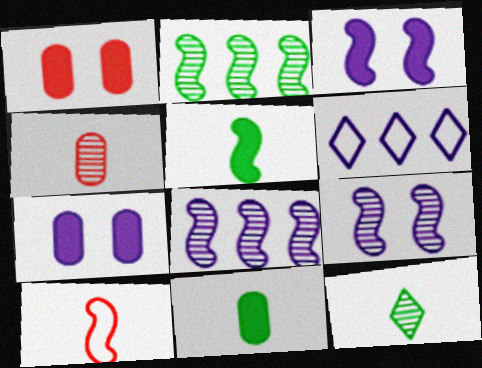[[2, 3, 10]]